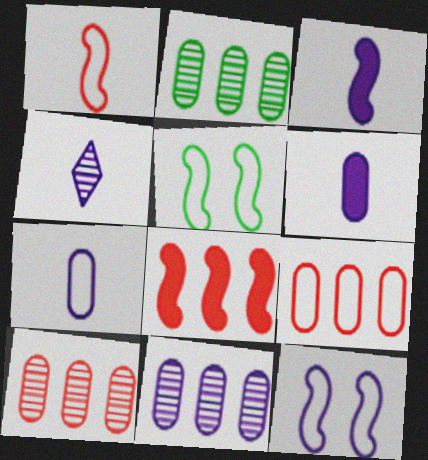[[2, 10, 11], 
[3, 4, 7]]